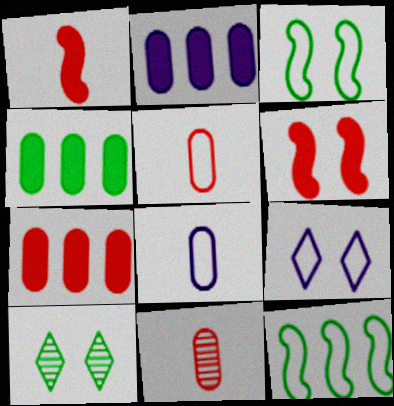[[2, 4, 7], 
[5, 9, 12]]